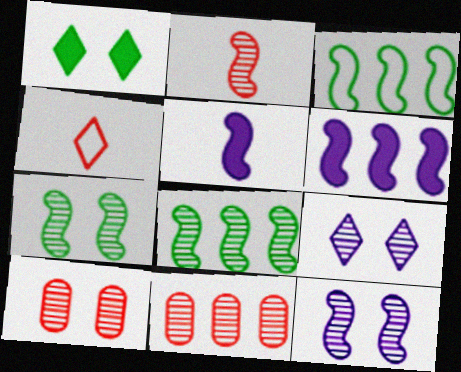[[2, 8, 12], 
[7, 9, 10]]